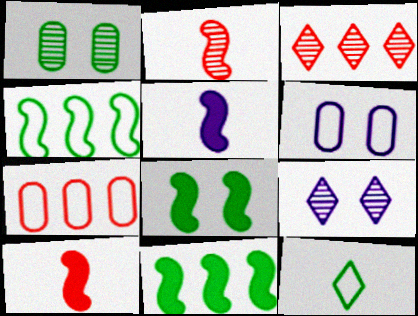[[1, 11, 12]]